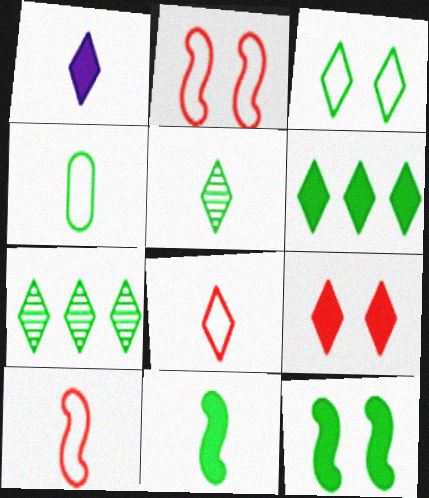[[1, 5, 8], 
[1, 6, 9], 
[3, 5, 6], 
[4, 5, 11], 
[4, 7, 12]]